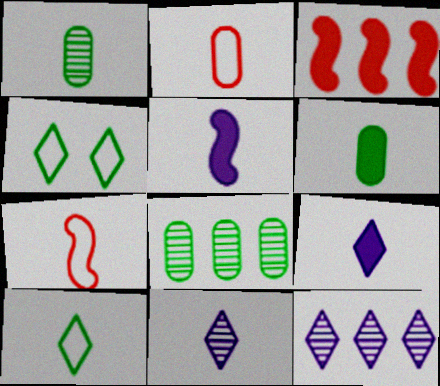[[1, 7, 9], 
[6, 7, 11]]